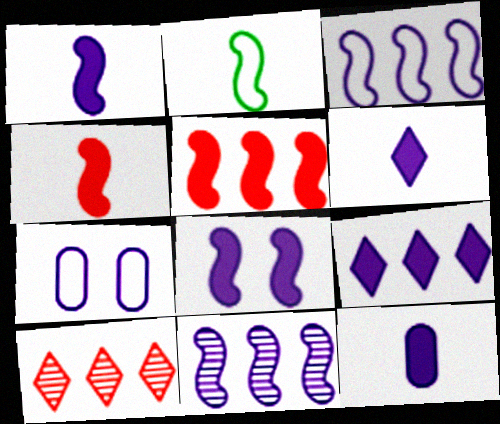[[1, 6, 12], 
[6, 7, 11], 
[8, 9, 12]]